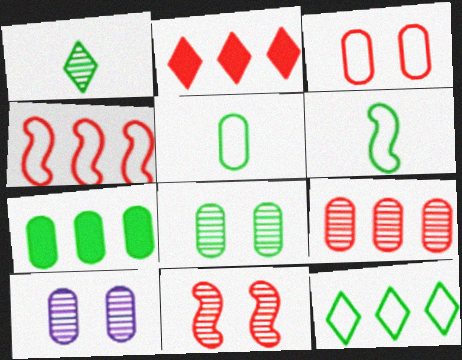[[2, 4, 9], 
[2, 6, 10], 
[5, 7, 8]]